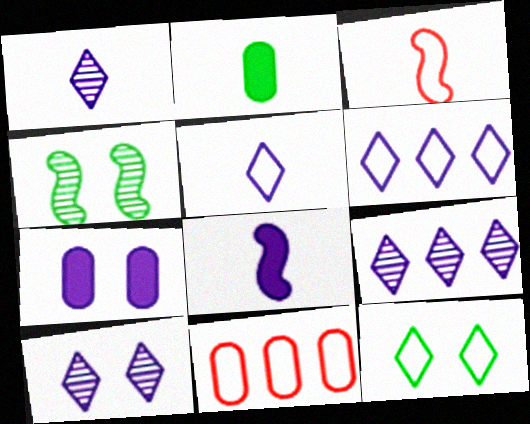[[1, 2, 3], 
[1, 9, 10]]